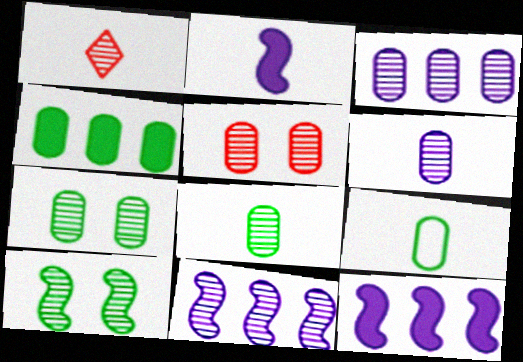[[1, 2, 9], 
[1, 3, 10], 
[1, 7, 11], 
[3, 5, 8], 
[4, 7, 9]]